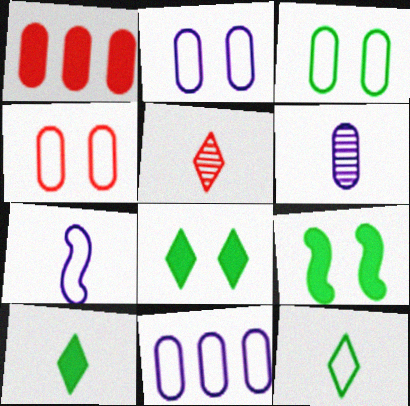[[1, 3, 6], 
[2, 3, 4], 
[5, 9, 11]]